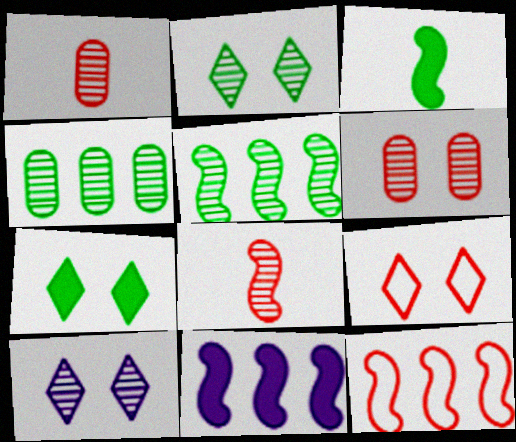[[1, 5, 10], 
[4, 8, 10], 
[5, 11, 12], 
[7, 9, 10]]